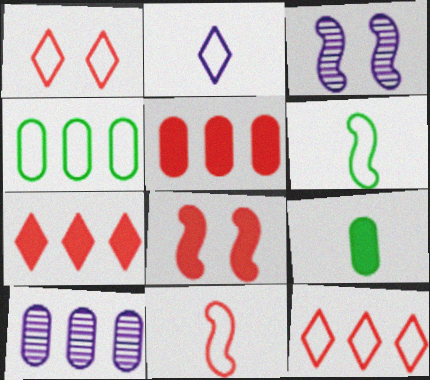[[3, 9, 12], 
[4, 5, 10]]